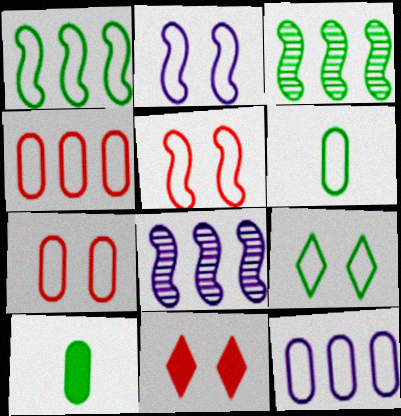[[1, 6, 9], 
[2, 7, 9], 
[3, 9, 10], 
[6, 7, 12], 
[6, 8, 11]]